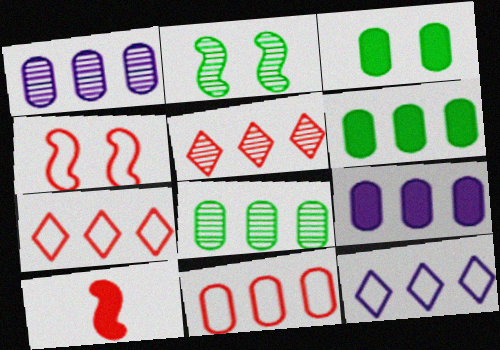[[1, 6, 11], 
[8, 9, 11]]